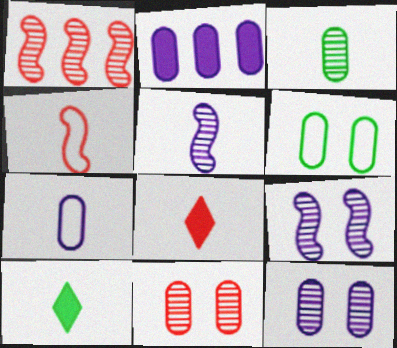[[2, 7, 12]]